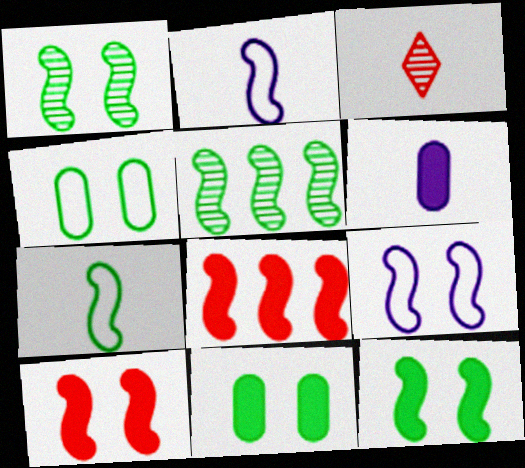[[1, 2, 8], 
[1, 9, 10], 
[2, 5, 10], 
[3, 6, 7], 
[5, 7, 12]]